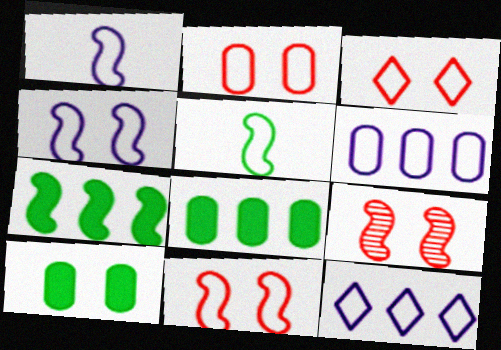[[1, 7, 9], 
[2, 3, 11], 
[2, 5, 12], 
[3, 5, 6]]